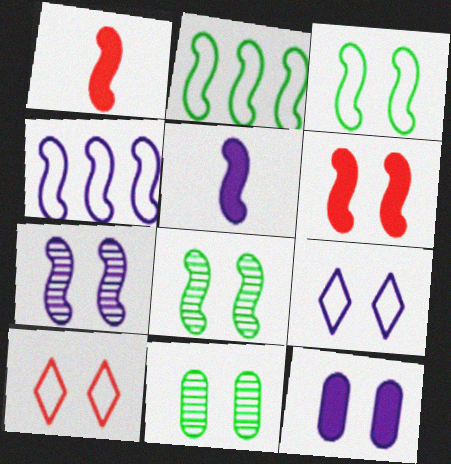[[1, 2, 7], 
[1, 4, 8], 
[3, 6, 7], 
[4, 5, 7], 
[6, 9, 11], 
[7, 9, 12], 
[8, 10, 12]]